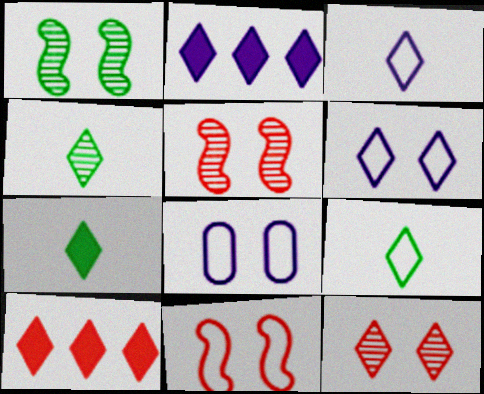[[2, 9, 12], 
[4, 6, 10], 
[4, 7, 9]]